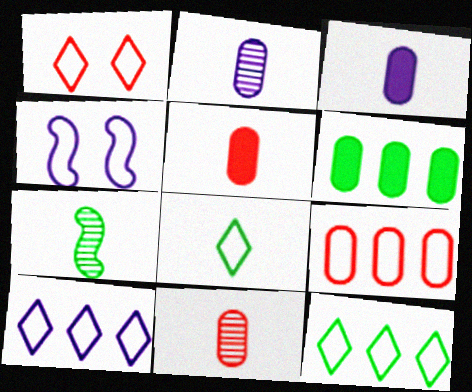[[1, 8, 10], 
[4, 8, 9]]